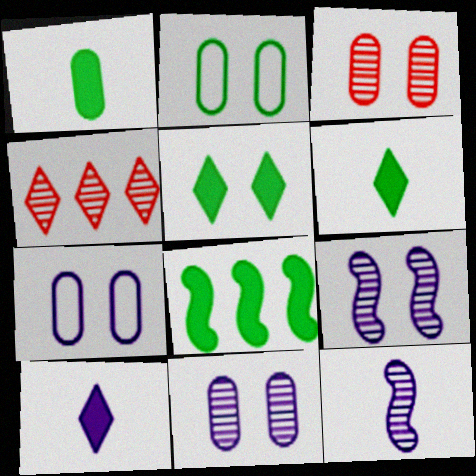[[1, 5, 8]]